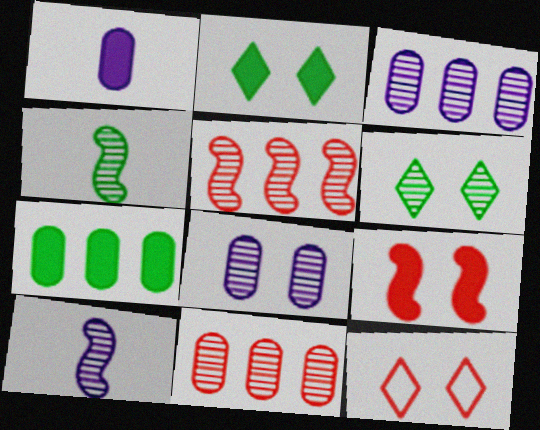[[6, 10, 11], 
[7, 10, 12]]